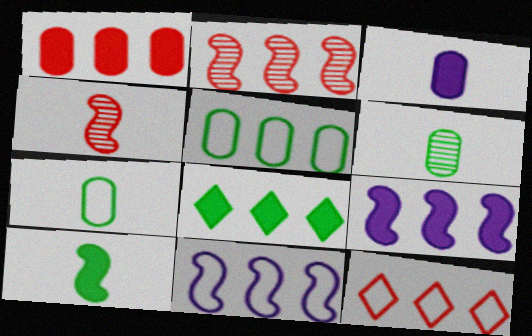[[1, 2, 12], 
[1, 8, 9], 
[5, 11, 12]]